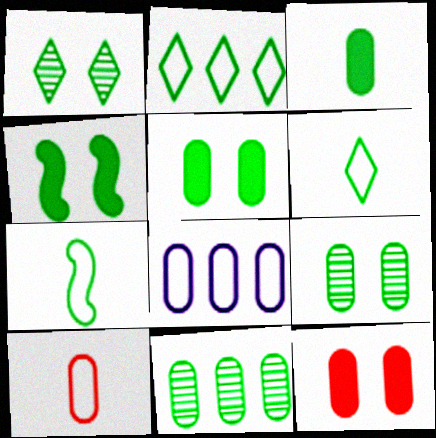[[4, 6, 11]]